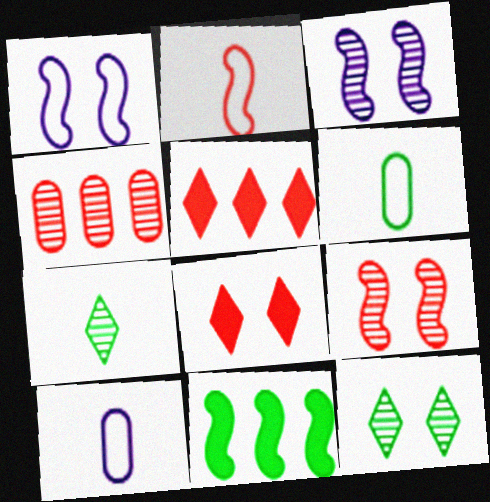[[2, 3, 11], 
[2, 4, 8], 
[3, 4, 7], 
[3, 5, 6], 
[6, 11, 12]]